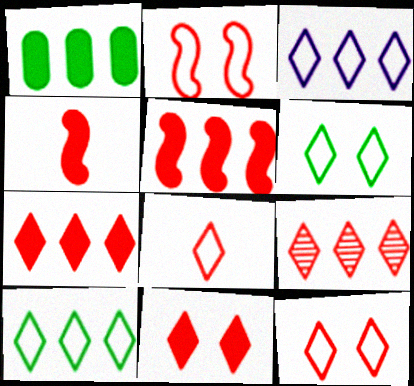[[3, 6, 8], 
[8, 9, 11]]